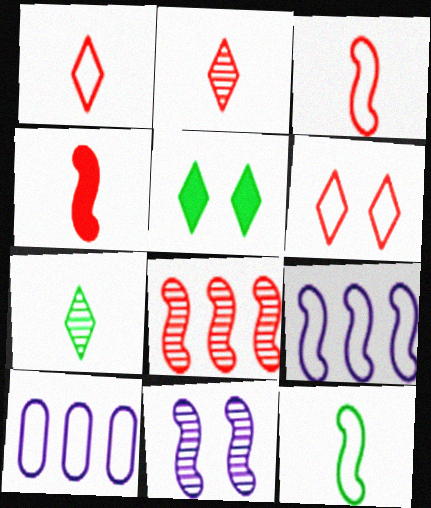[[6, 10, 12]]